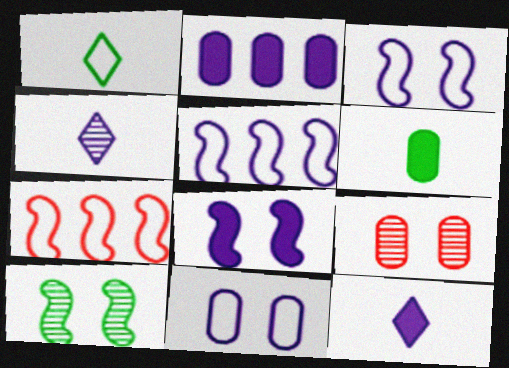[[1, 7, 11], 
[2, 3, 4], 
[2, 8, 12]]